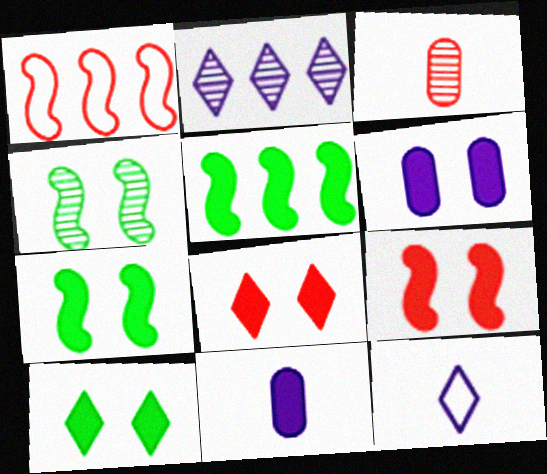[[1, 3, 8], 
[2, 3, 4], 
[5, 8, 11], 
[6, 7, 8], 
[6, 9, 10]]